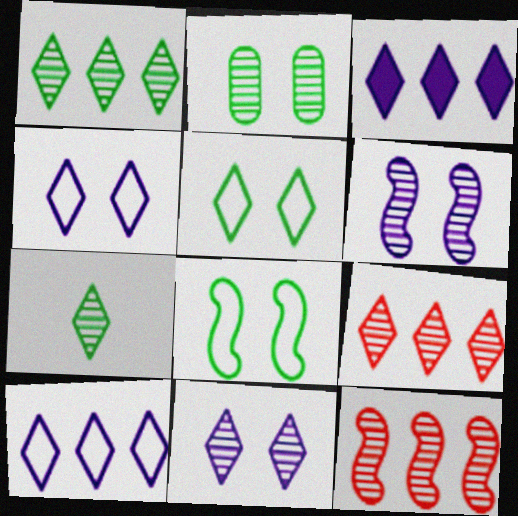[[7, 9, 11]]